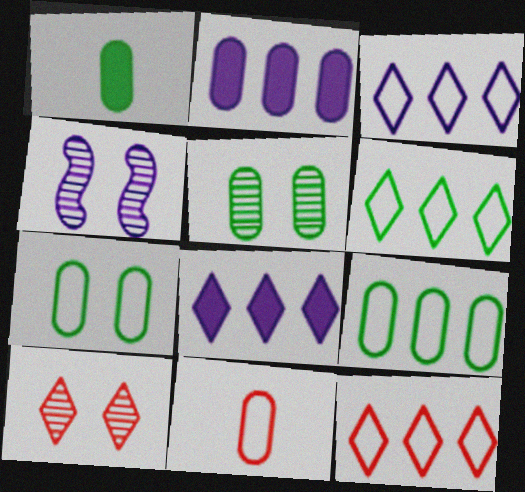[[1, 4, 12], 
[1, 5, 9], 
[2, 5, 11], 
[3, 6, 12], 
[4, 5, 10]]